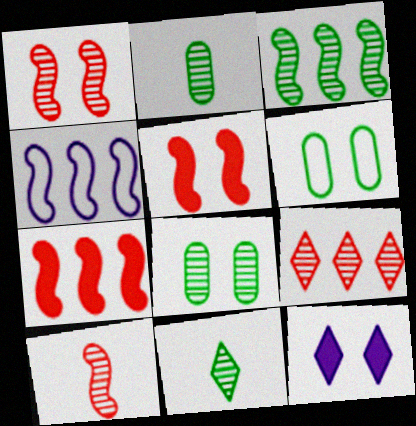[[1, 6, 12], 
[3, 4, 7], 
[3, 8, 11]]